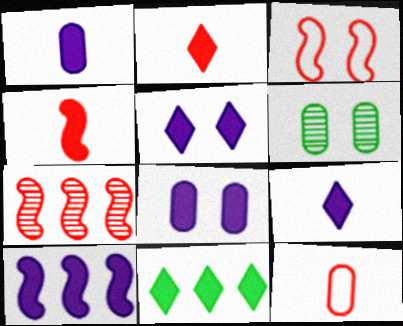[[1, 5, 10], 
[2, 5, 11], 
[3, 4, 7], 
[3, 5, 6], 
[4, 8, 11], 
[8, 9, 10]]